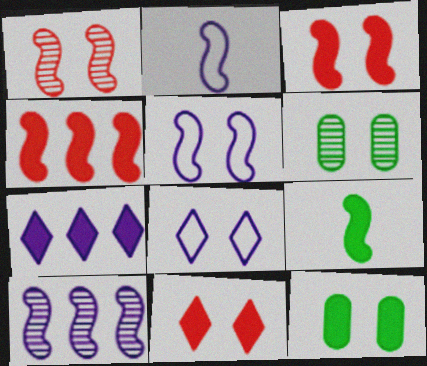[[1, 8, 12], 
[3, 6, 8], 
[5, 6, 11]]